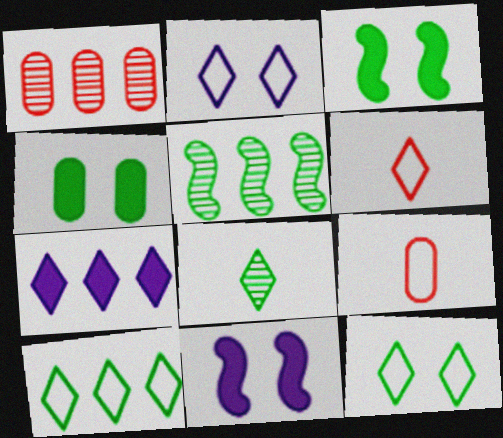[[2, 6, 10]]